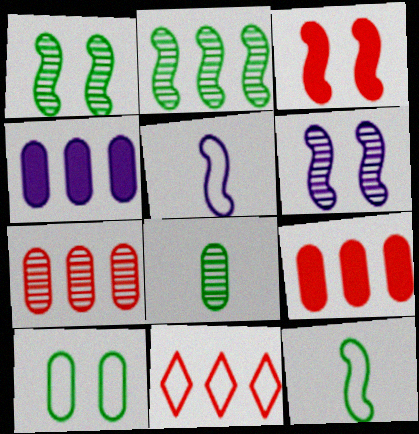[[2, 3, 5], 
[2, 4, 11], 
[5, 10, 11]]